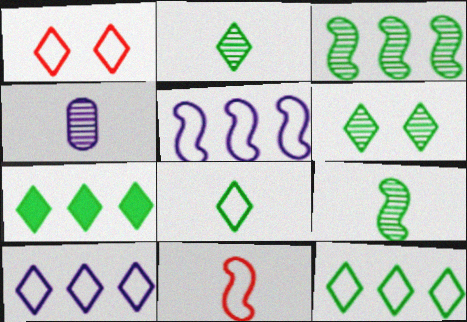[[1, 8, 10], 
[6, 7, 8]]